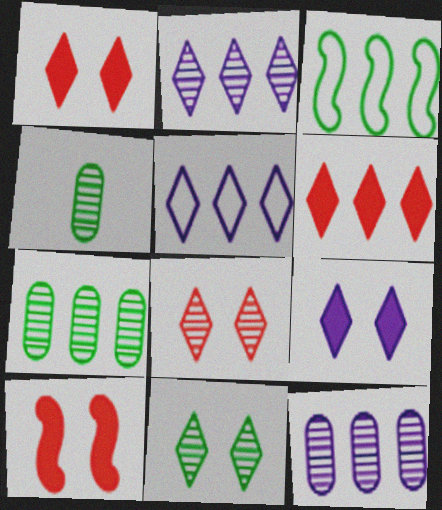[[3, 6, 12], 
[4, 5, 10]]